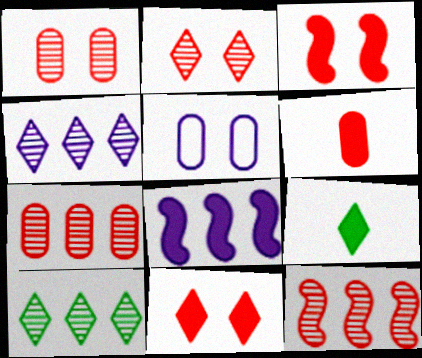[[5, 9, 12]]